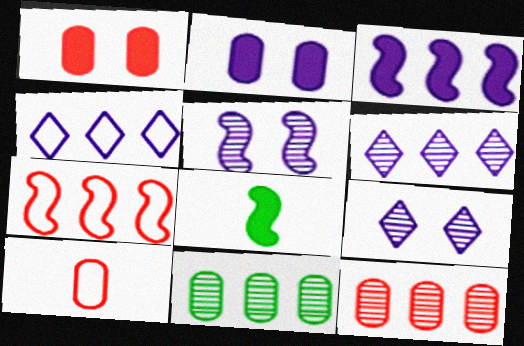[[1, 10, 12], 
[2, 10, 11], 
[5, 7, 8]]